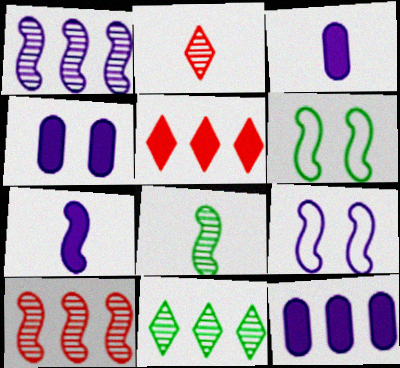[[1, 7, 9], 
[2, 6, 12], 
[3, 4, 12], 
[6, 7, 10]]